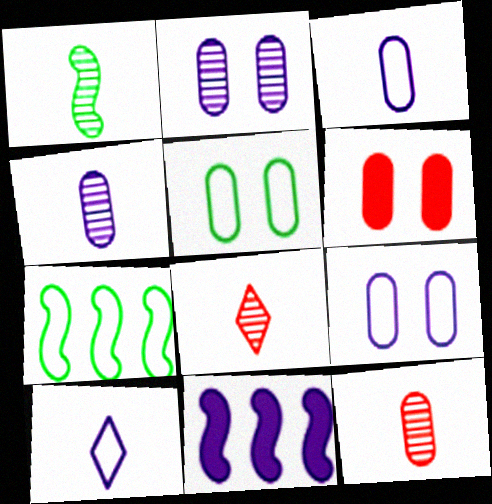[[1, 4, 8], 
[2, 5, 6], 
[2, 10, 11], 
[5, 8, 11]]